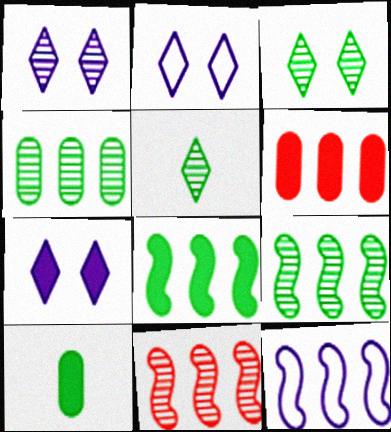[[1, 2, 7], 
[2, 10, 11], 
[8, 11, 12]]